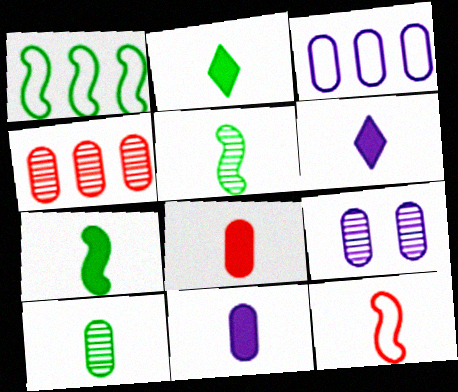[[3, 9, 11], 
[4, 9, 10], 
[6, 7, 8], 
[6, 10, 12]]